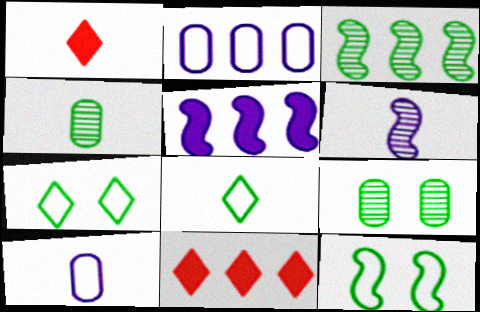[[2, 3, 11]]